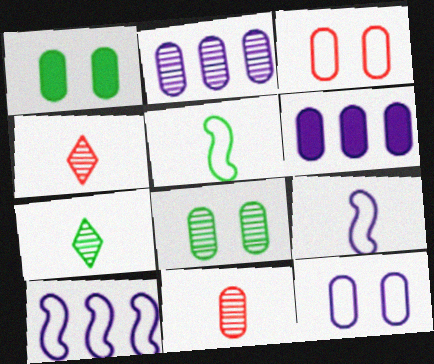[[1, 4, 10], 
[2, 8, 11]]